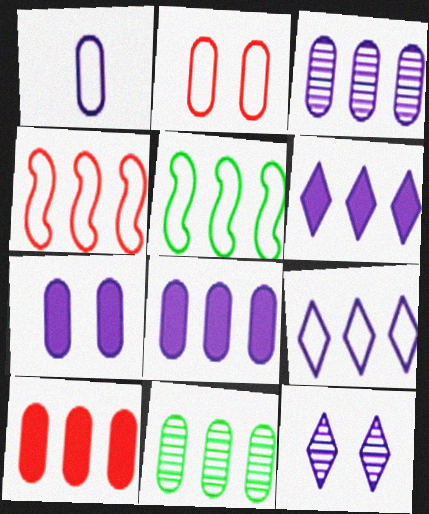[[1, 3, 7], 
[4, 6, 11]]